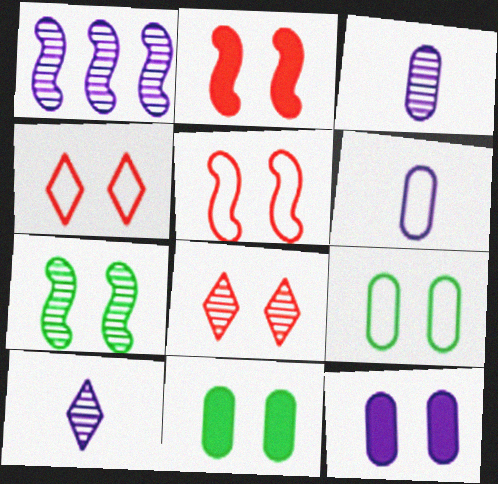[[4, 7, 12]]